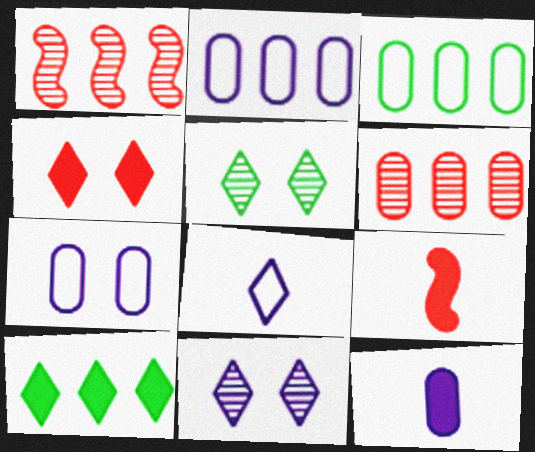[[1, 2, 10], 
[2, 5, 9], 
[3, 9, 11]]